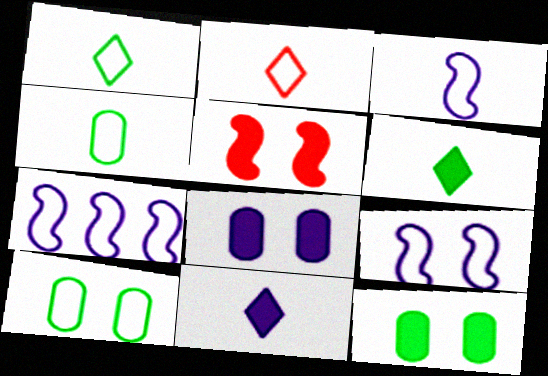[[2, 3, 4], 
[2, 7, 10], 
[3, 7, 9]]